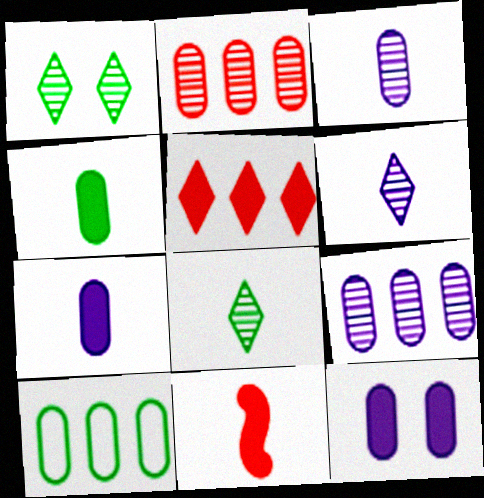[]